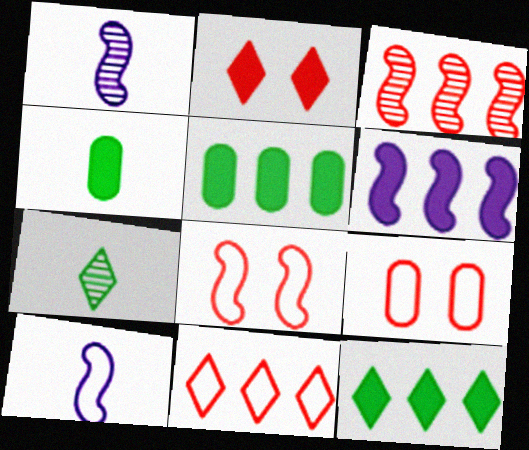[[1, 9, 12], 
[2, 4, 6], 
[6, 7, 9]]